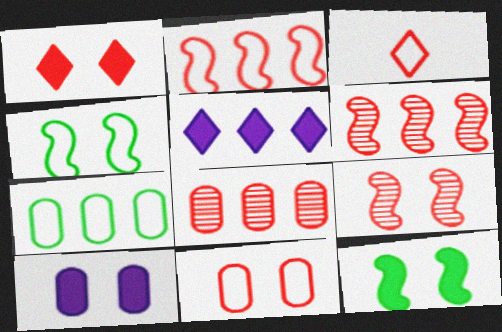[[1, 9, 11], 
[1, 10, 12], 
[2, 3, 11], 
[5, 6, 7]]